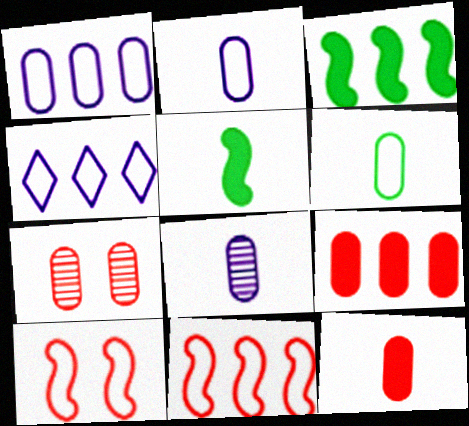[[4, 5, 7], 
[4, 6, 10], 
[6, 8, 12]]